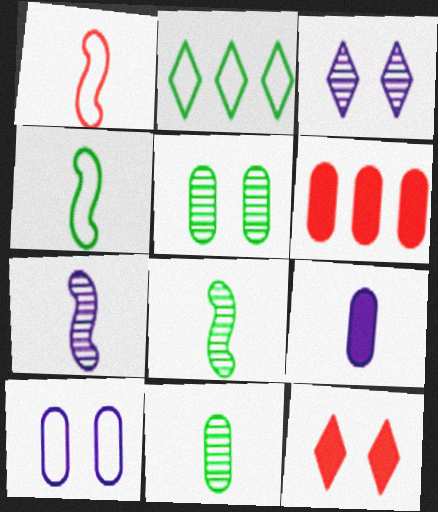[[1, 2, 10], 
[3, 4, 6], 
[6, 10, 11]]